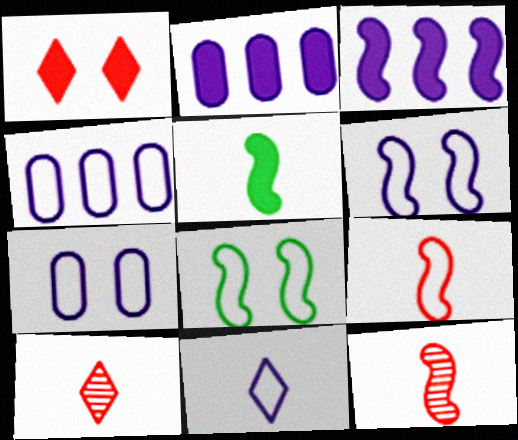[[1, 2, 5], 
[2, 8, 10], 
[3, 8, 12], 
[4, 6, 11]]